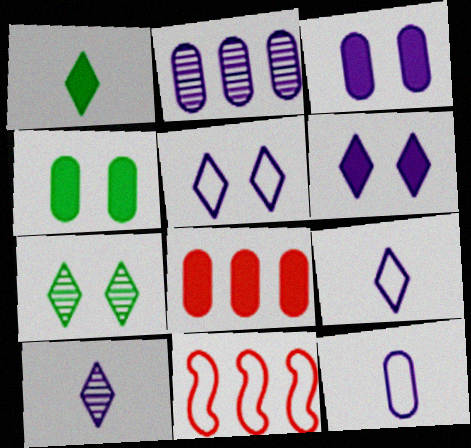[[2, 3, 12], 
[4, 10, 11]]